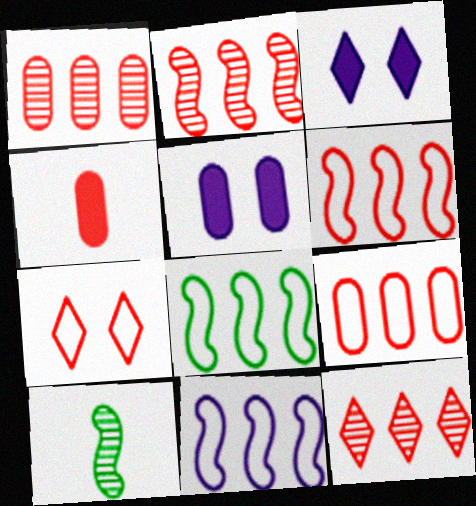[[1, 2, 12], 
[2, 4, 7], 
[3, 9, 10], 
[6, 8, 11]]